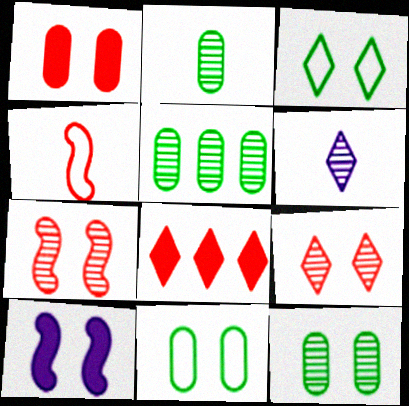[[2, 5, 12], 
[3, 6, 8], 
[5, 6, 7], 
[9, 10, 11]]